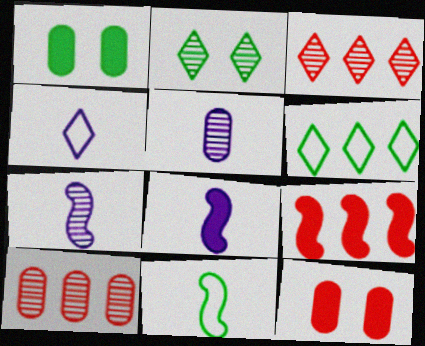[[2, 7, 10], 
[4, 5, 8], 
[6, 7, 12]]